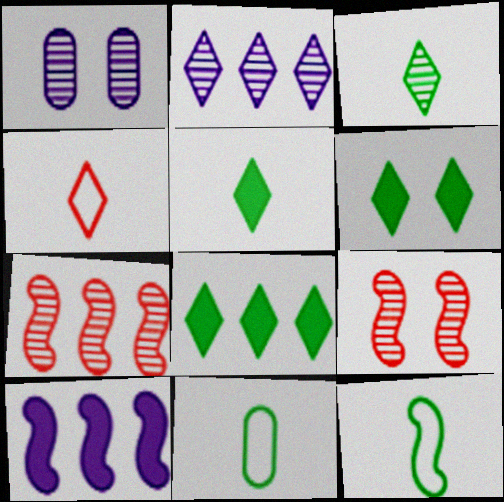[[1, 3, 7], 
[2, 4, 6], 
[5, 6, 8], 
[9, 10, 12]]